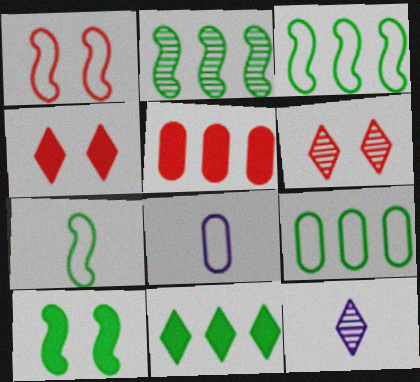[[2, 4, 8], 
[2, 7, 10], 
[2, 9, 11]]